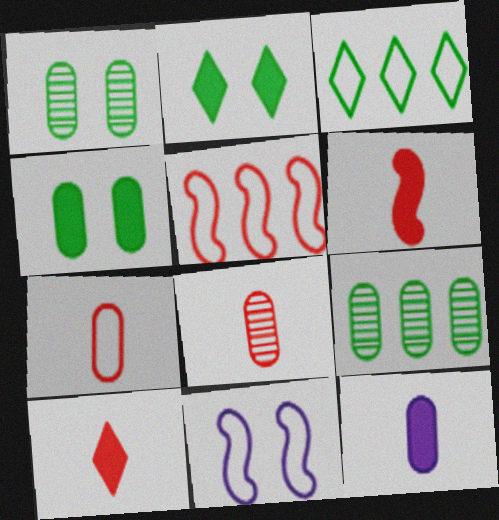[[3, 7, 11], 
[9, 10, 11]]